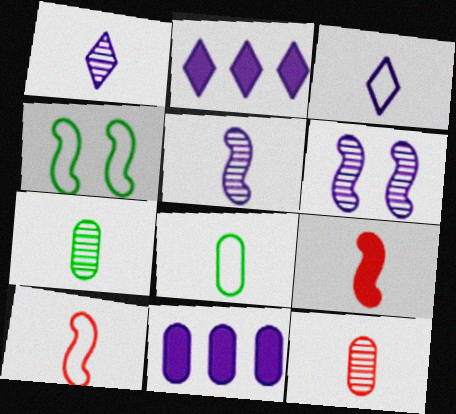[[1, 8, 9], 
[2, 4, 12], 
[3, 6, 11], 
[3, 7, 9], 
[3, 8, 10]]